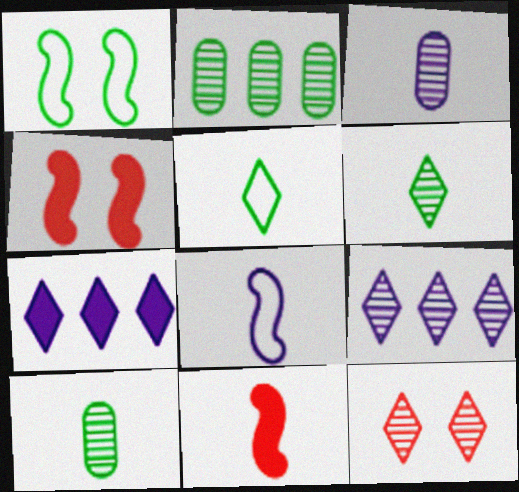[[3, 5, 11], 
[5, 7, 12], 
[6, 9, 12]]